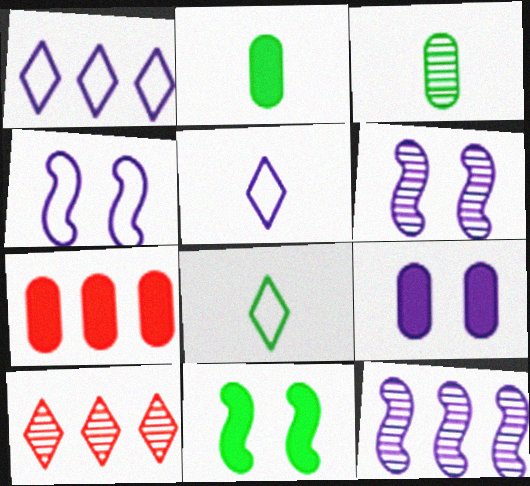[[2, 4, 10], 
[2, 7, 9], 
[3, 6, 10], 
[5, 9, 12], 
[6, 7, 8]]